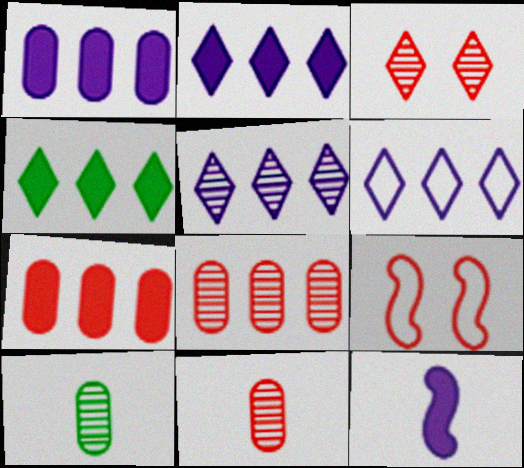[[2, 5, 6], 
[2, 9, 10]]